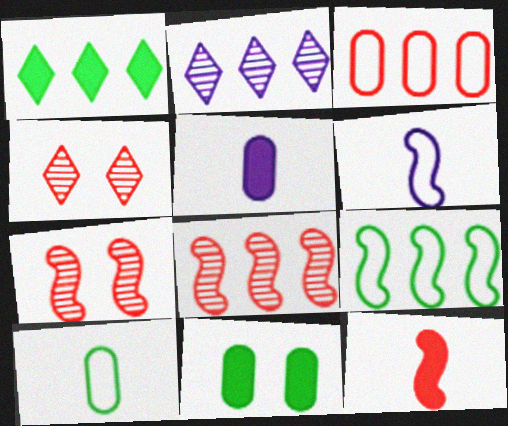[[3, 4, 12], 
[4, 5, 9]]